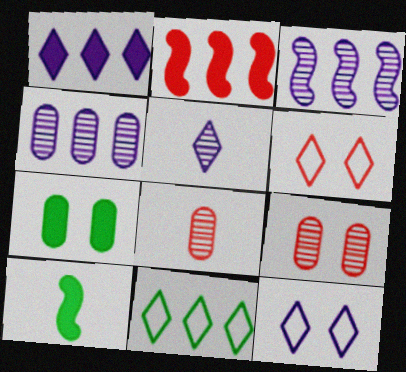[[1, 5, 12], 
[2, 4, 11], 
[2, 6, 8], 
[4, 6, 10]]